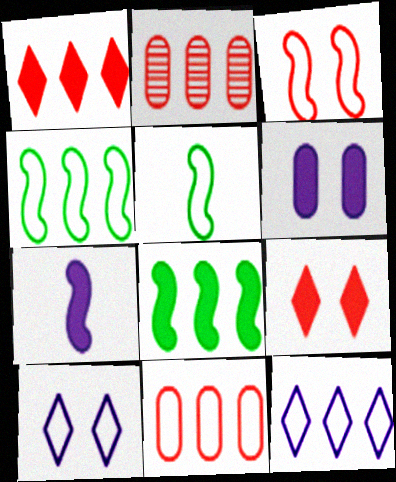[[2, 8, 12], 
[4, 11, 12], 
[5, 10, 11]]